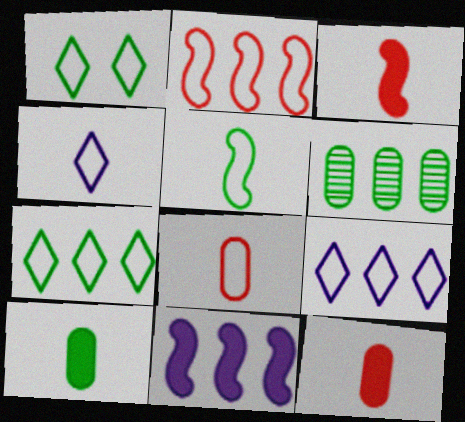[[4, 5, 8]]